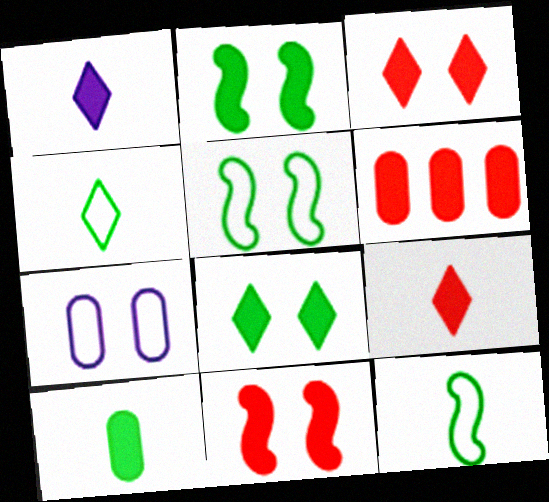[[1, 2, 6], 
[6, 9, 11]]